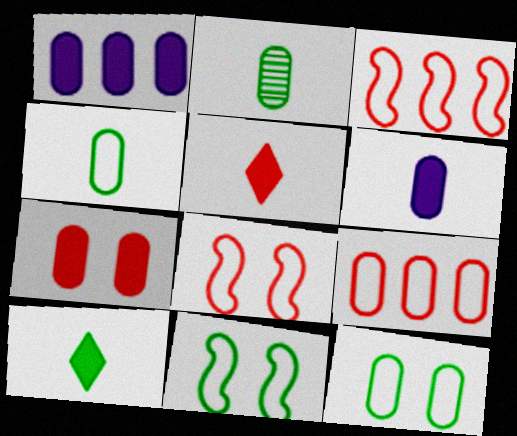[]